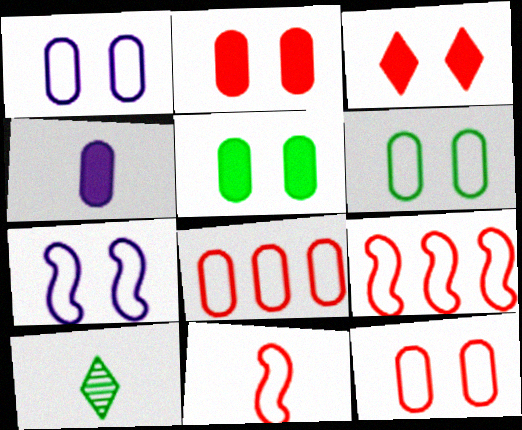[[1, 6, 12], 
[4, 10, 11]]